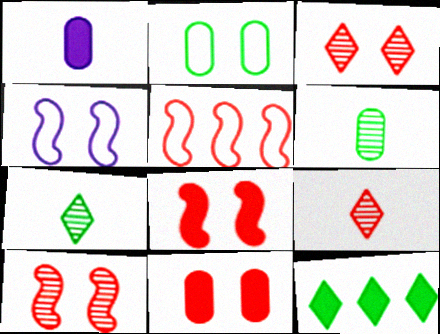[[1, 8, 12], 
[5, 9, 11]]